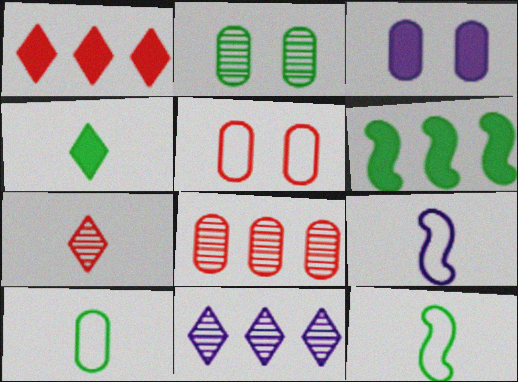[[1, 2, 9], 
[2, 3, 5], 
[3, 8, 10], 
[3, 9, 11]]